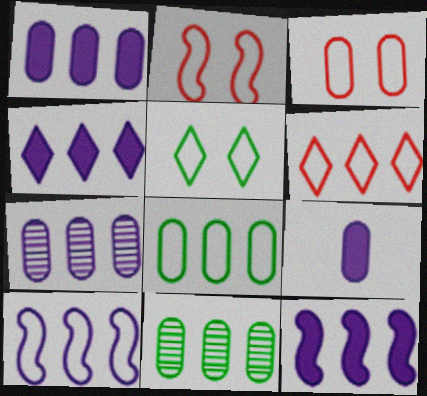[[1, 4, 12], 
[3, 9, 11], 
[4, 7, 10], 
[6, 8, 10], 
[6, 11, 12]]